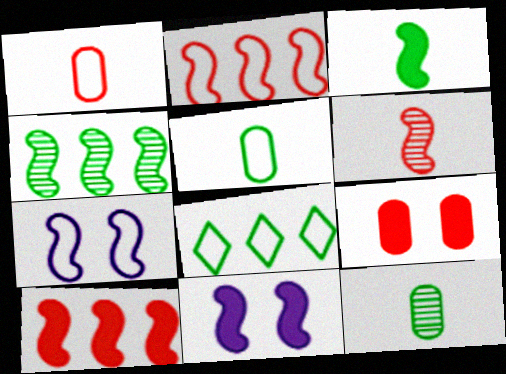[[1, 7, 8], 
[3, 10, 11]]